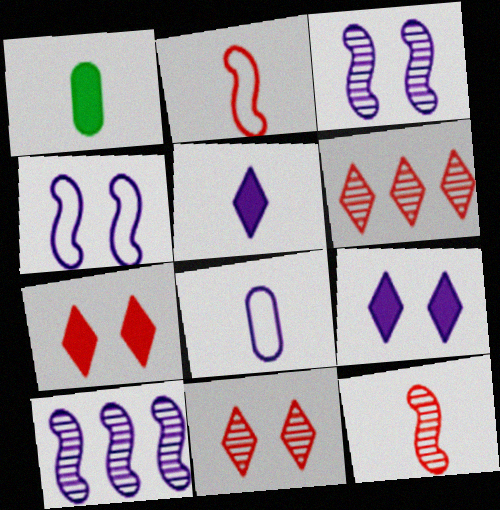[[1, 4, 6], 
[8, 9, 10]]